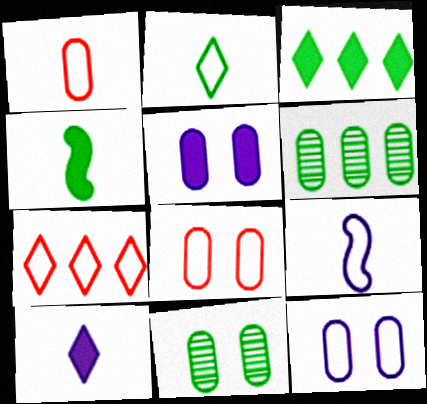[[1, 2, 9], 
[1, 5, 6], 
[5, 8, 11]]